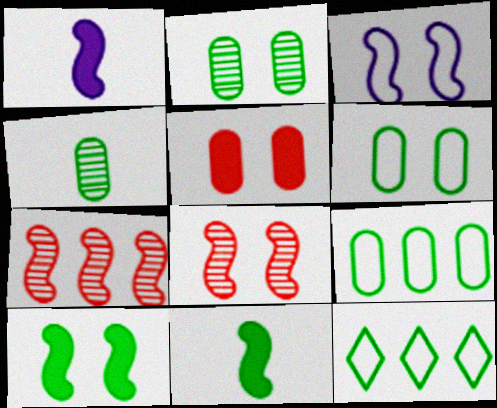[[2, 11, 12], 
[3, 7, 11], 
[3, 8, 10], 
[4, 10, 12]]